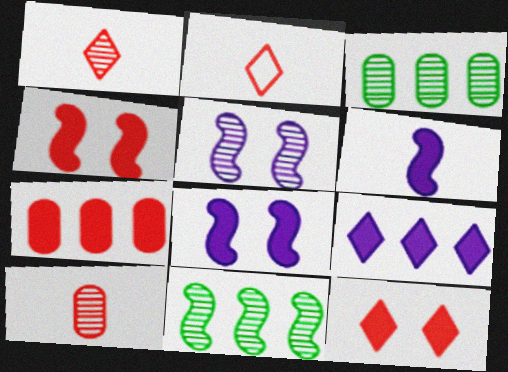[[1, 3, 5], 
[2, 3, 8]]